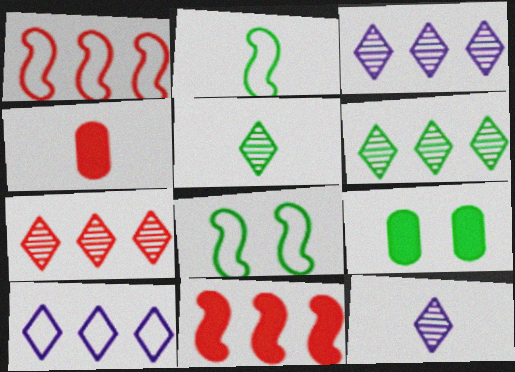[[1, 9, 12], 
[2, 4, 12], 
[2, 6, 9], 
[3, 4, 8], 
[3, 6, 7]]